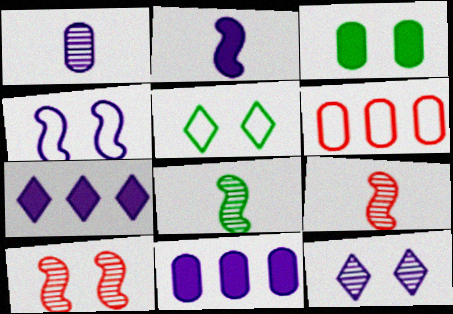[[1, 3, 6], 
[1, 4, 7], 
[5, 9, 11]]